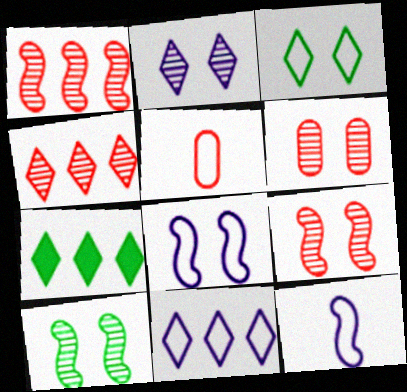[[2, 6, 10], 
[4, 7, 11], 
[6, 7, 12]]